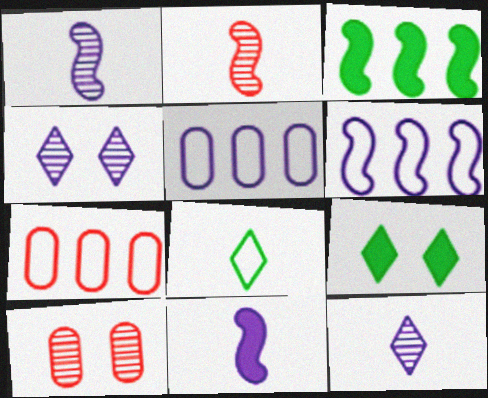[[1, 7, 9], 
[2, 5, 9], 
[4, 5, 11]]